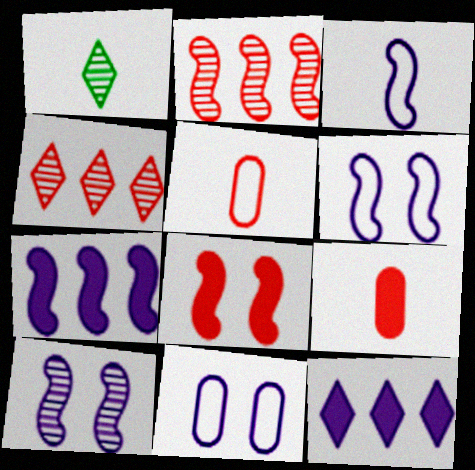[[1, 3, 9], 
[3, 7, 10], 
[4, 5, 8]]